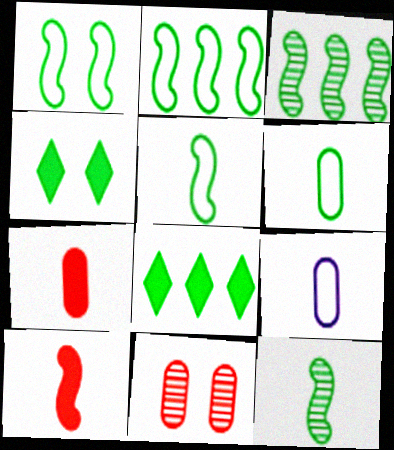[[1, 2, 5], 
[3, 4, 6]]